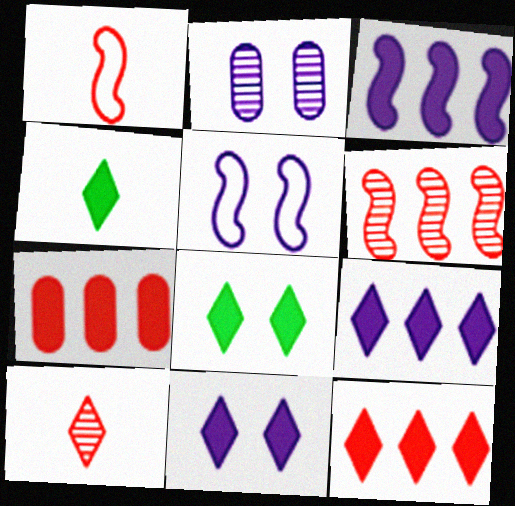[[2, 5, 11], 
[4, 11, 12]]